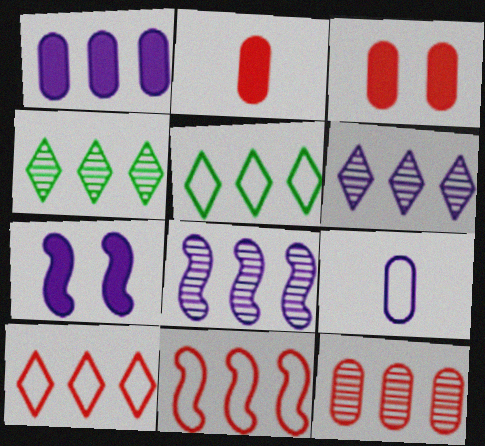[[1, 4, 11], 
[4, 8, 12], 
[6, 7, 9]]